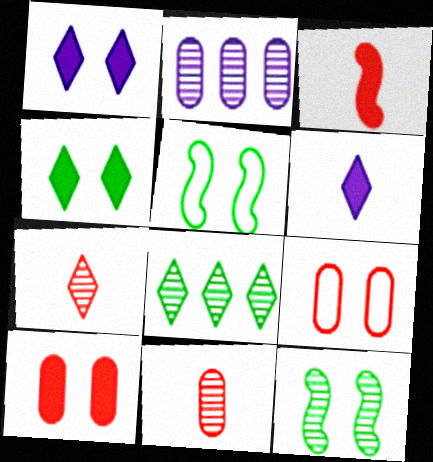[[1, 9, 12], 
[2, 7, 12]]